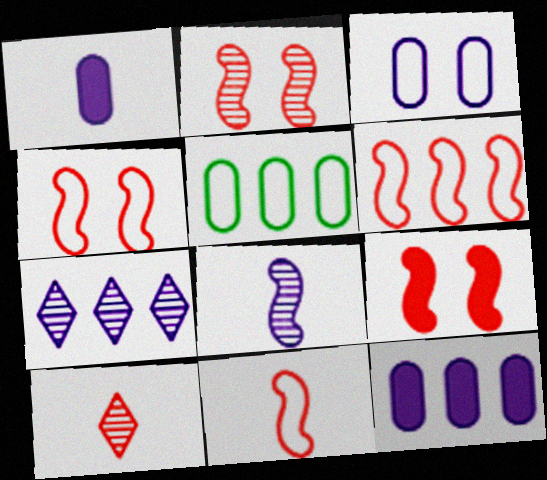[[2, 4, 9], 
[4, 6, 11]]